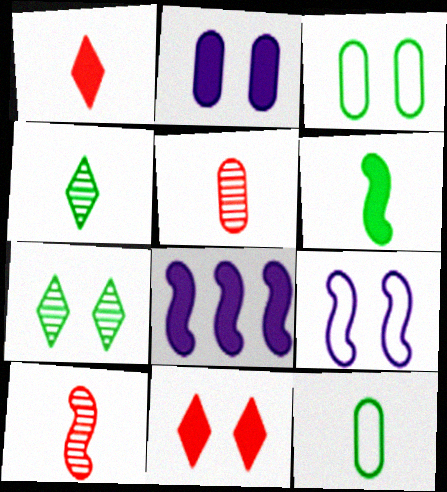[[4, 6, 12]]